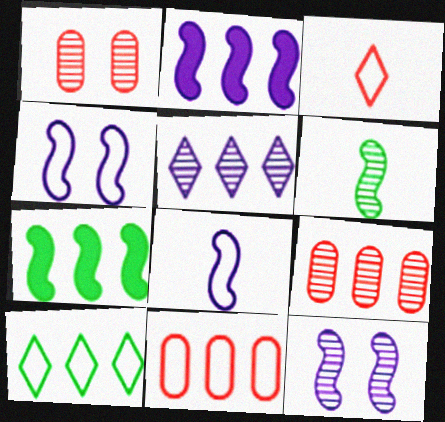[[1, 5, 6], 
[2, 8, 12], 
[2, 9, 10], 
[5, 7, 11]]